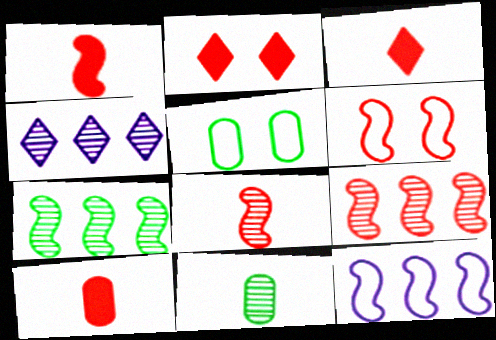[[1, 3, 10], 
[1, 4, 5], 
[1, 6, 9], 
[2, 11, 12]]